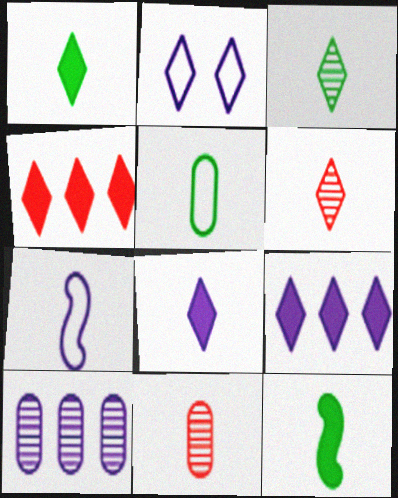[[1, 7, 11], 
[2, 3, 4], 
[3, 5, 12]]